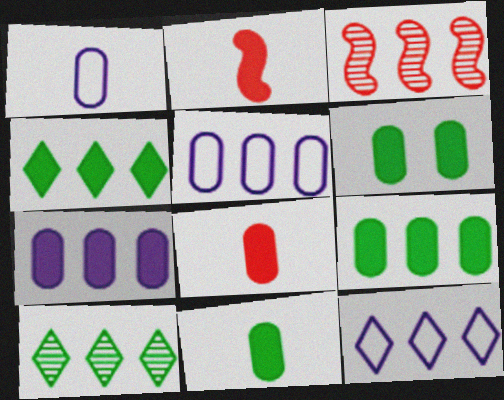[[3, 4, 5], 
[3, 9, 12], 
[6, 7, 8], 
[6, 9, 11]]